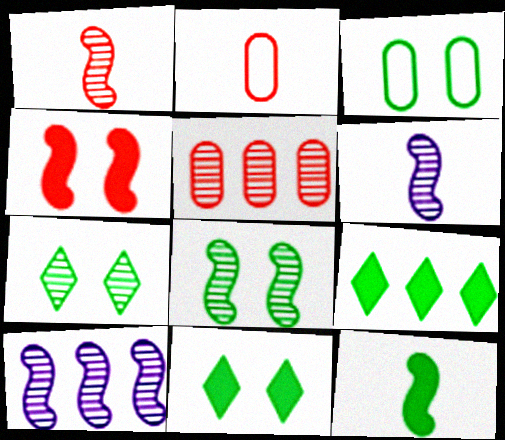[[1, 8, 10], 
[2, 10, 11], 
[3, 8, 11], 
[5, 6, 7]]